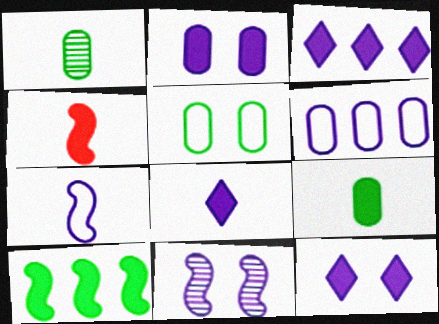[[3, 8, 12], 
[4, 8, 9], 
[6, 8, 11]]